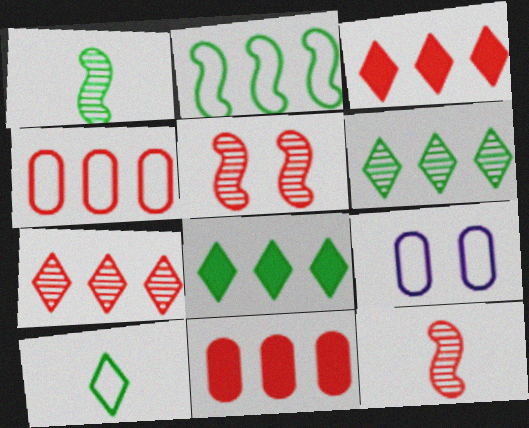[[1, 3, 9], 
[8, 9, 12]]